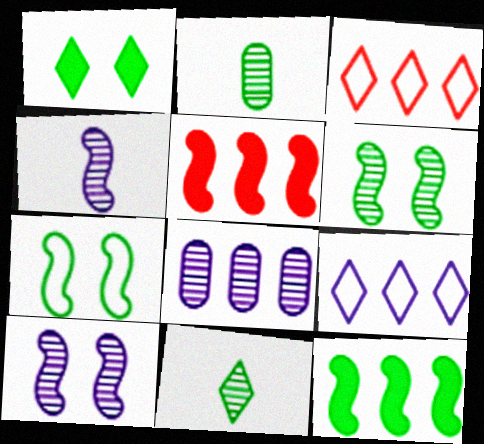[[3, 8, 12], 
[4, 5, 7]]